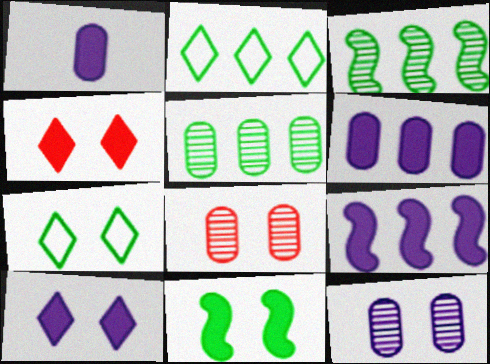[[1, 9, 10]]